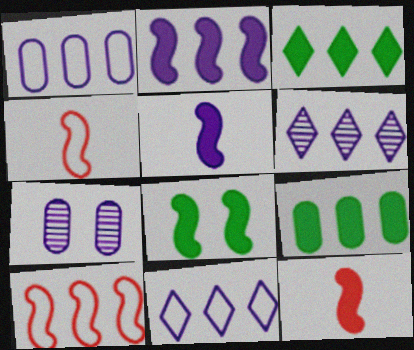[[1, 2, 6], 
[2, 8, 12], 
[3, 4, 7], 
[5, 7, 11], 
[6, 9, 10]]